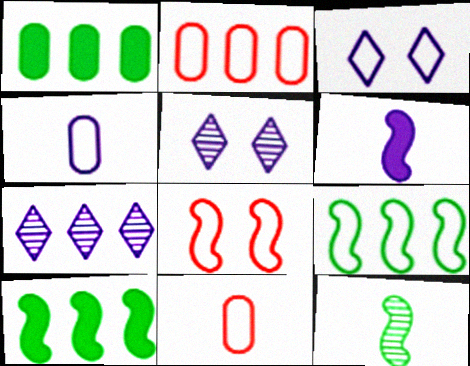[[2, 7, 10], 
[3, 9, 11], 
[5, 10, 11]]